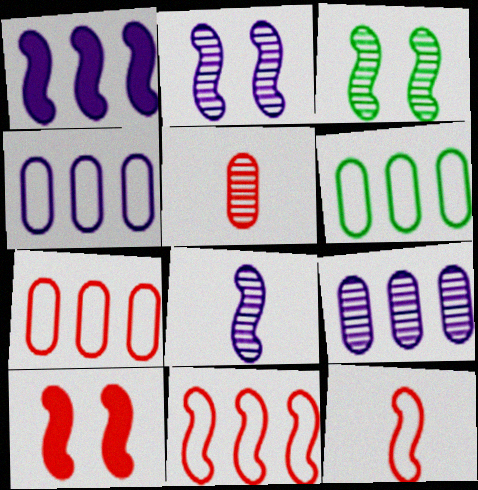[[1, 3, 12], 
[4, 6, 7]]